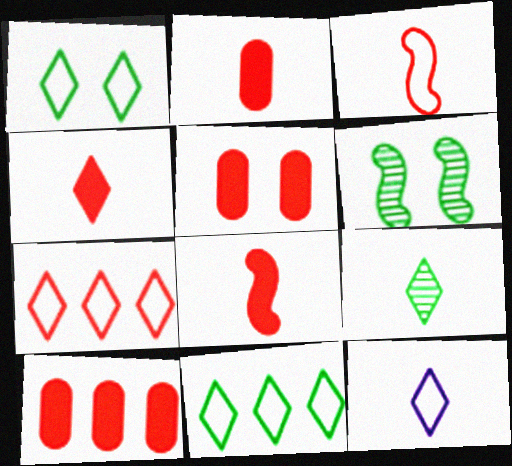[[1, 7, 12], 
[2, 4, 8], 
[2, 5, 10], 
[4, 9, 12], 
[6, 10, 12]]